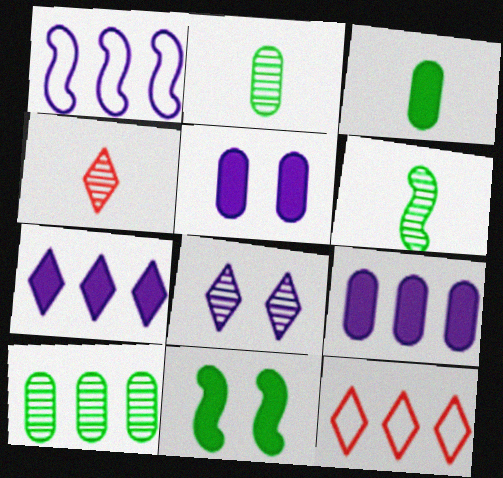[[5, 6, 12]]